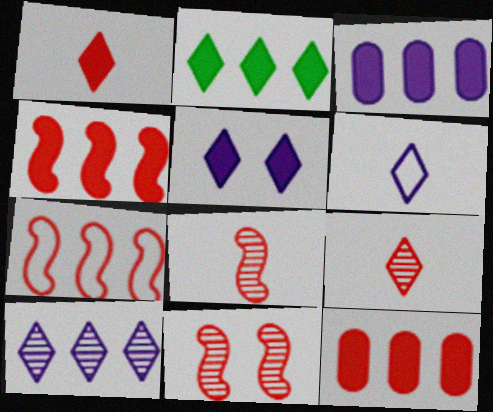[[1, 2, 5], 
[2, 3, 4], 
[5, 6, 10]]